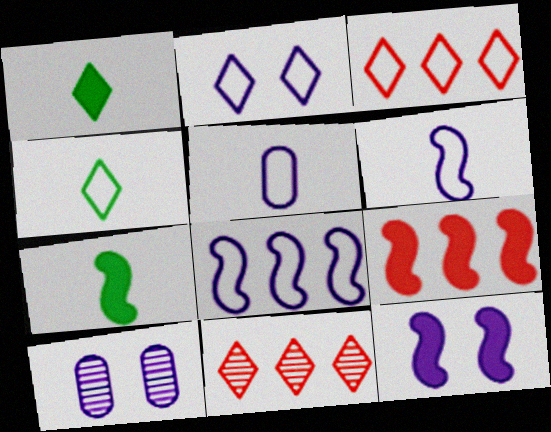[[1, 2, 11], 
[2, 3, 4], 
[2, 5, 8], 
[2, 10, 12], 
[3, 7, 10], 
[4, 9, 10], 
[7, 9, 12]]